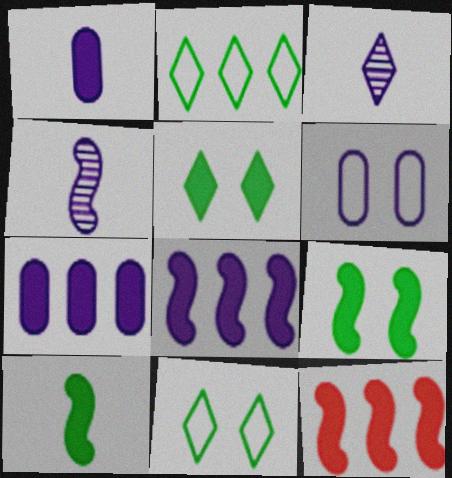[[1, 5, 12], 
[3, 6, 8]]